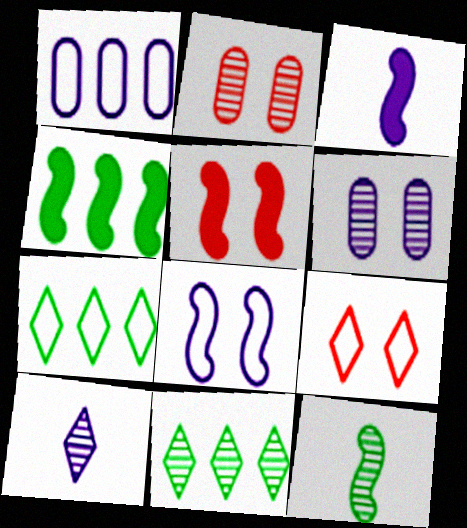[[2, 3, 7], 
[2, 5, 9], 
[3, 4, 5]]